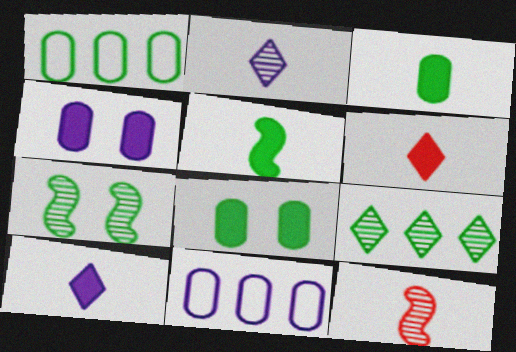[[6, 7, 11]]